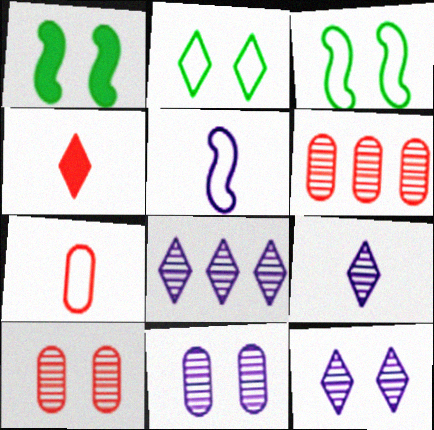[[1, 7, 8], 
[2, 4, 8], 
[8, 9, 12]]